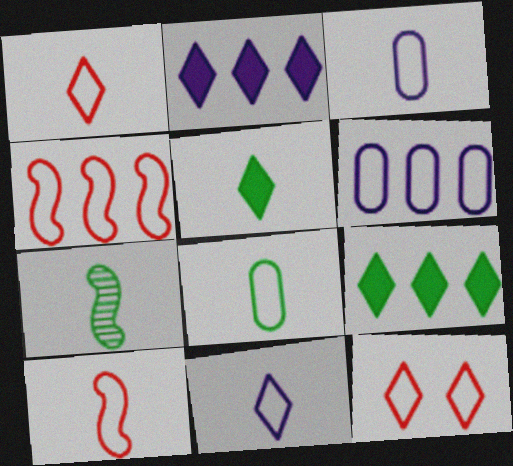[[5, 7, 8], 
[8, 10, 11]]